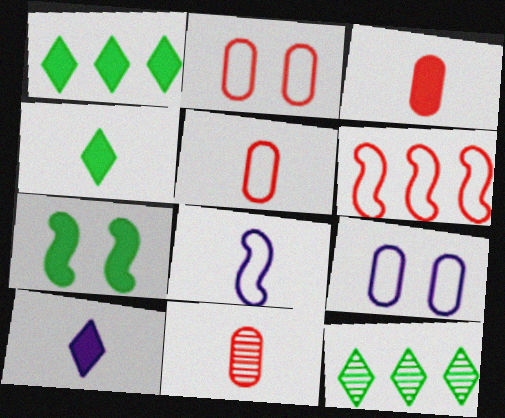[[3, 5, 11], 
[4, 8, 11]]